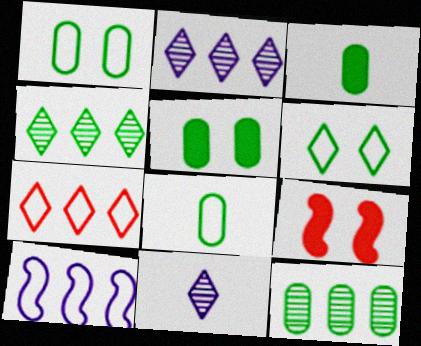[[1, 3, 12], 
[2, 8, 9], 
[5, 8, 12]]